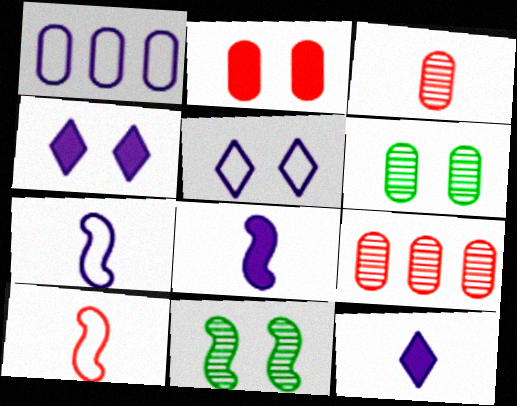[[1, 5, 7], 
[2, 5, 11]]